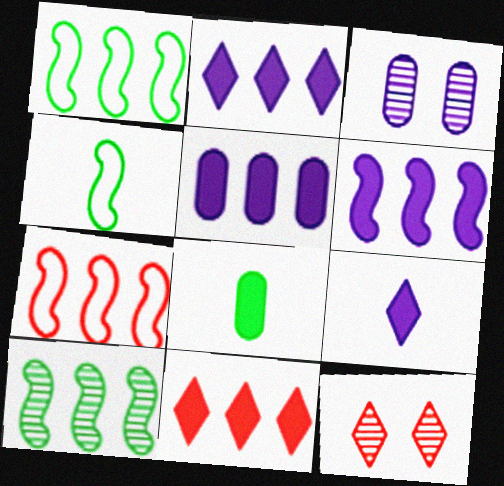[[2, 5, 6], 
[3, 4, 11], 
[4, 5, 12], 
[6, 7, 10]]